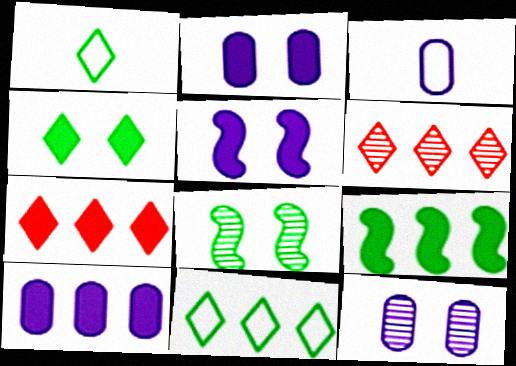[[3, 7, 8], 
[3, 10, 12], 
[7, 9, 10]]